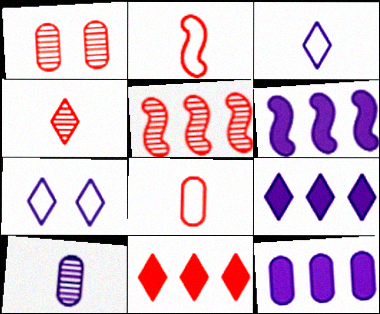[[1, 2, 11], 
[1, 4, 5], 
[6, 7, 10], 
[6, 9, 12]]